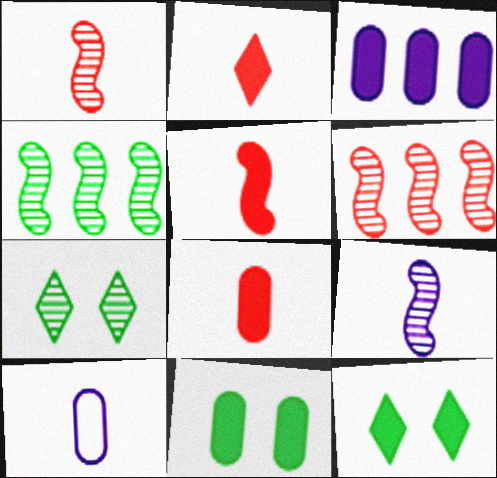[[2, 5, 8], 
[3, 5, 12], 
[3, 8, 11], 
[6, 10, 12]]